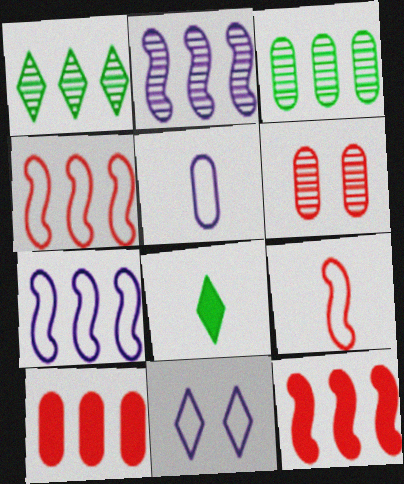[[1, 7, 10], 
[5, 7, 11], 
[6, 7, 8]]